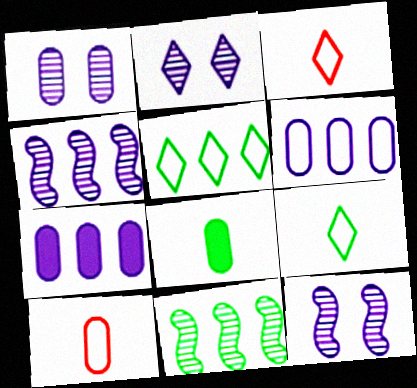[[1, 2, 12]]